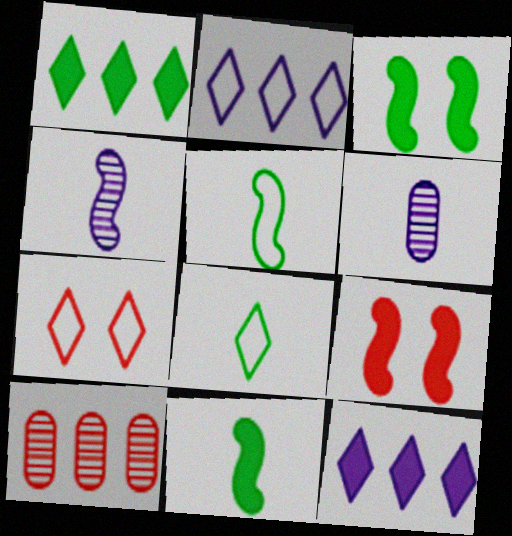[[2, 7, 8]]